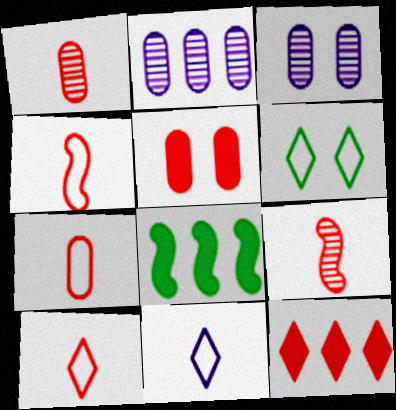[[3, 8, 10], 
[4, 7, 10]]